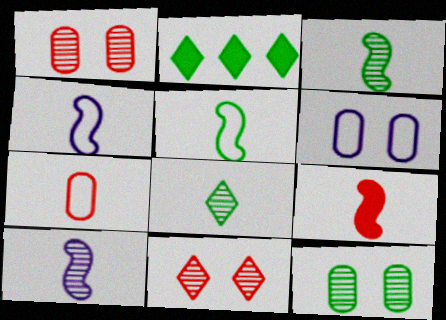[[1, 2, 4], 
[2, 5, 12], 
[3, 4, 9], 
[5, 9, 10]]